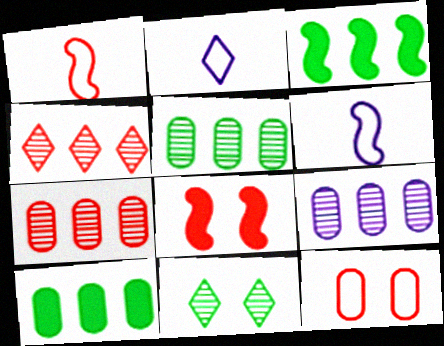[[2, 5, 8], 
[5, 7, 9]]